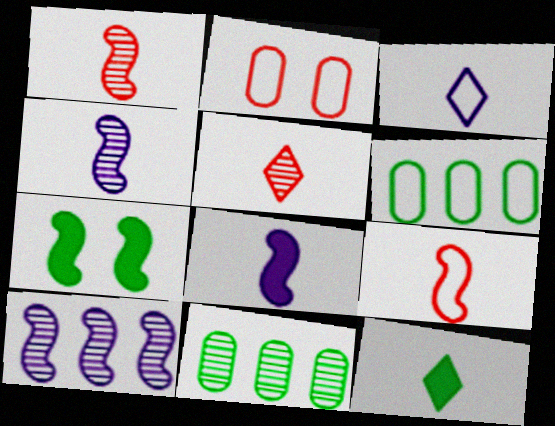[[2, 10, 12], 
[3, 5, 12], 
[7, 9, 10]]